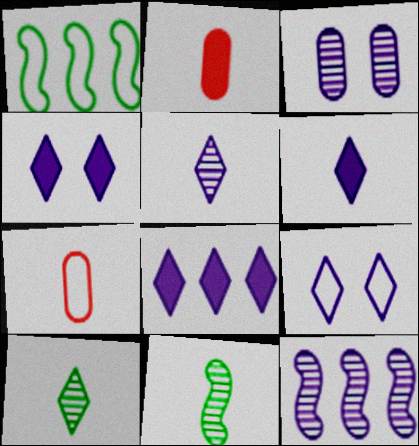[[1, 7, 9], 
[3, 5, 12], 
[4, 6, 8], 
[5, 8, 9], 
[6, 7, 11]]